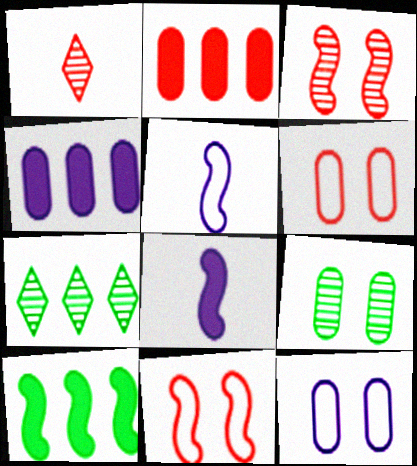[[1, 2, 11], 
[1, 10, 12], 
[3, 5, 10], 
[6, 7, 8]]